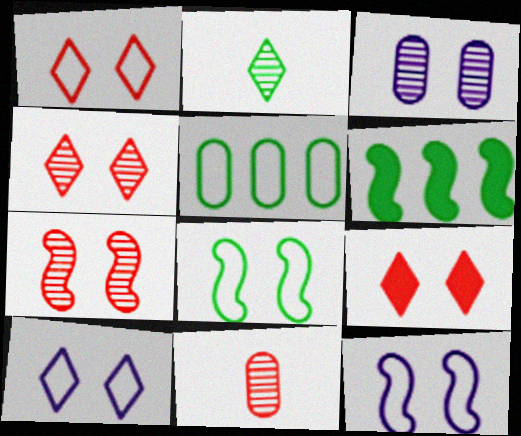[[1, 4, 9], 
[3, 8, 9], 
[6, 10, 11]]